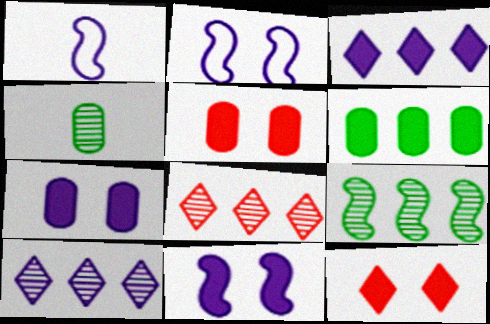[[1, 7, 10]]